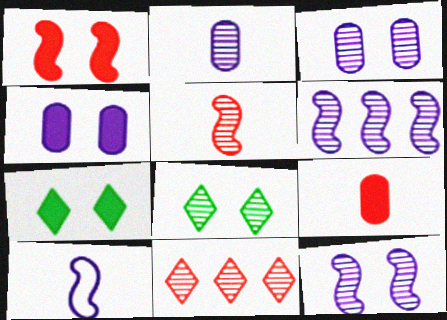[[1, 4, 7]]